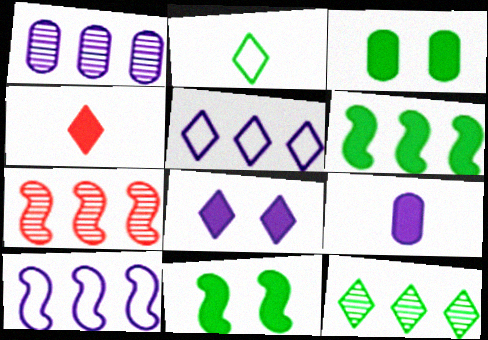[[1, 7, 12], 
[6, 7, 10]]